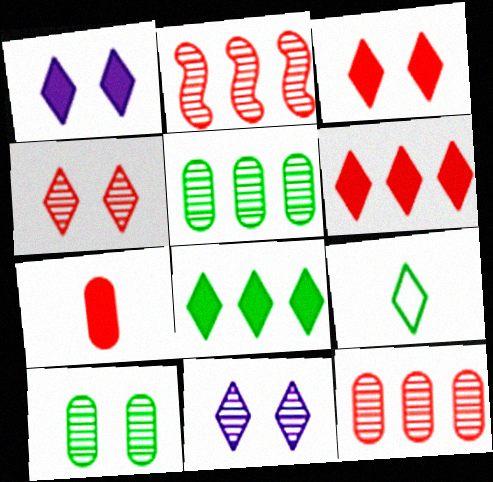[[6, 9, 11]]